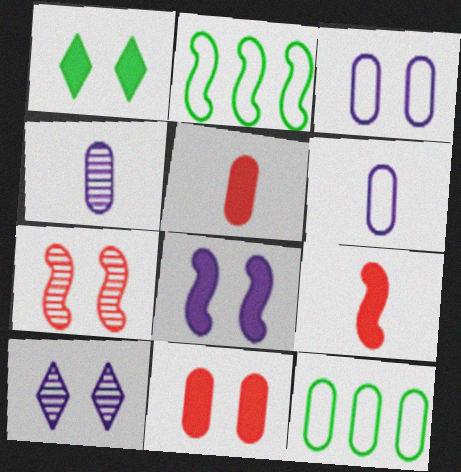[[1, 3, 7], 
[1, 8, 11], 
[2, 5, 10], 
[3, 8, 10], 
[4, 11, 12], 
[9, 10, 12]]